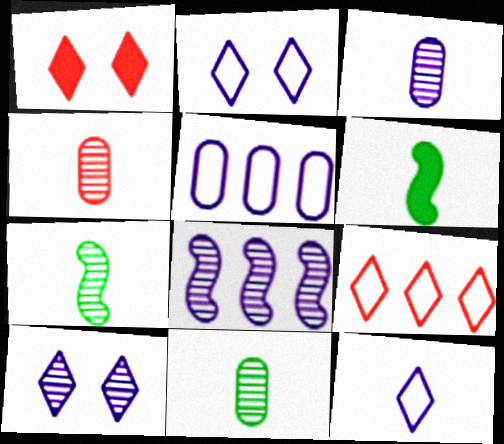[[1, 5, 7], 
[3, 4, 11], 
[3, 8, 10], 
[4, 6, 12]]